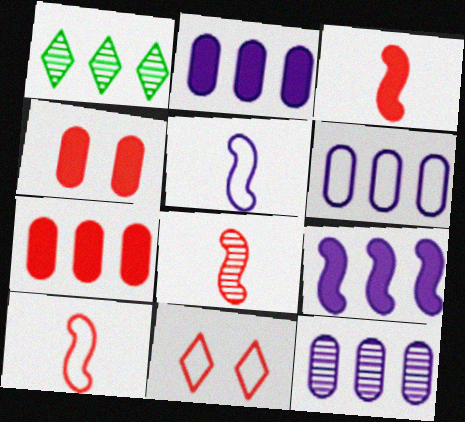[[1, 4, 5], 
[2, 6, 12], 
[3, 8, 10], 
[7, 8, 11]]